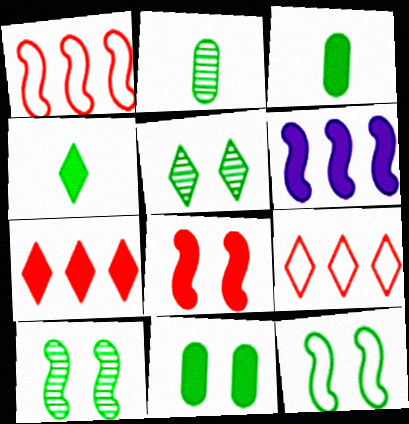[[5, 11, 12]]